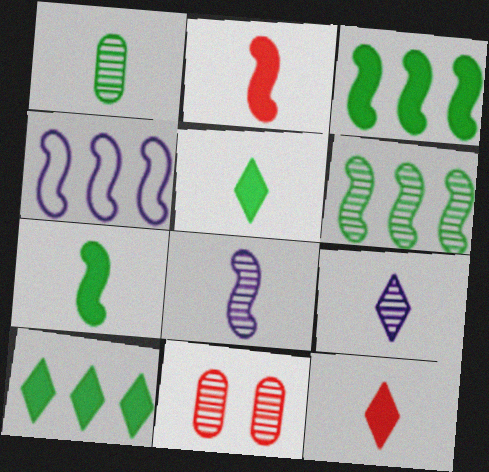[[4, 5, 11], 
[6, 9, 11]]